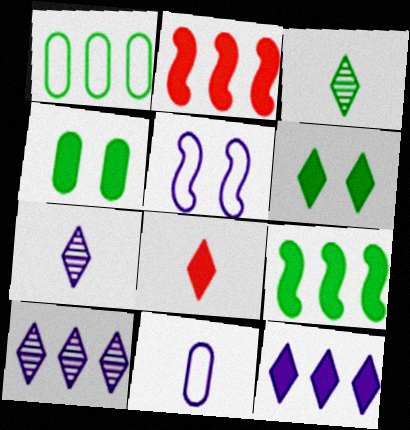[[1, 2, 10], 
[6, 8, 12]]